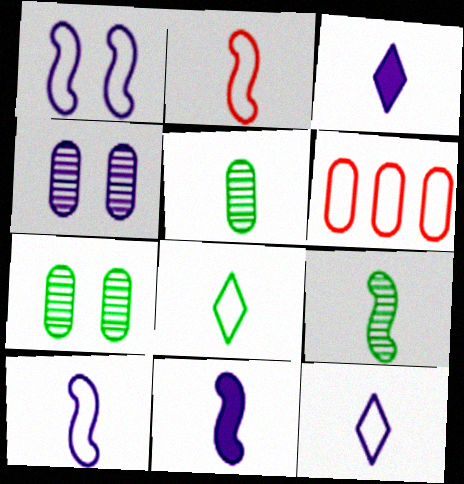[[1, 6, 8], 
[2, 3, 5], 
[2, 9, 11]]